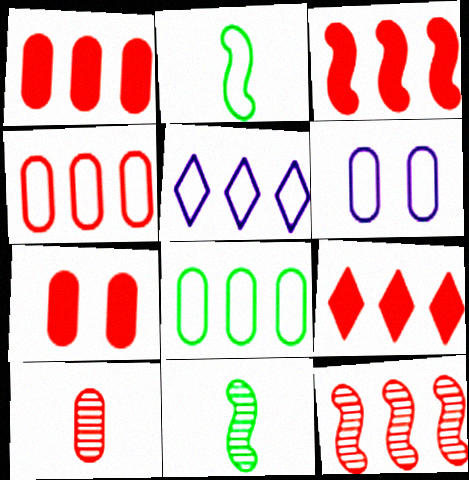[[1, 3, 9], 
[4, 7, 10], 
[4, 9, 12], 
[5, 7, 11], 
[6, 9, 11]]